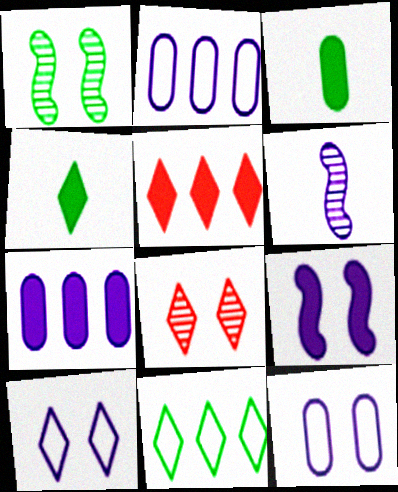[[1, 3, 11], 
[3, 5, 9], 
[6, 7, 10]]